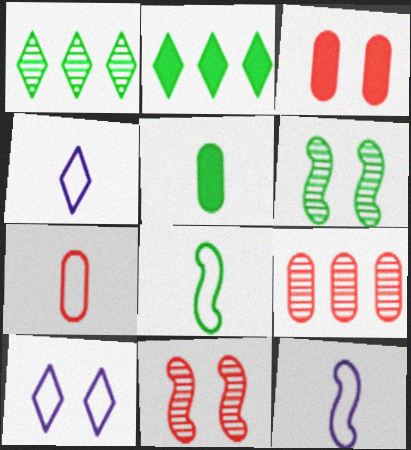[[1, 3, 12], 
[3, 6, 10], 
[3, 7, 9], 
[4, 7, 8]]